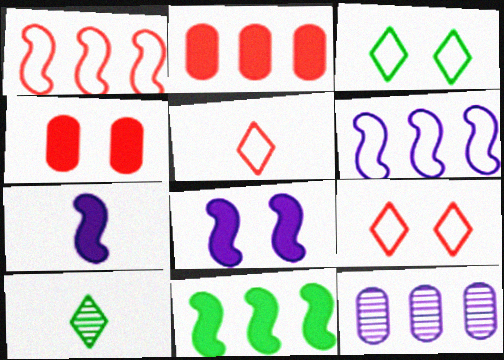[[4, 6, 10]]